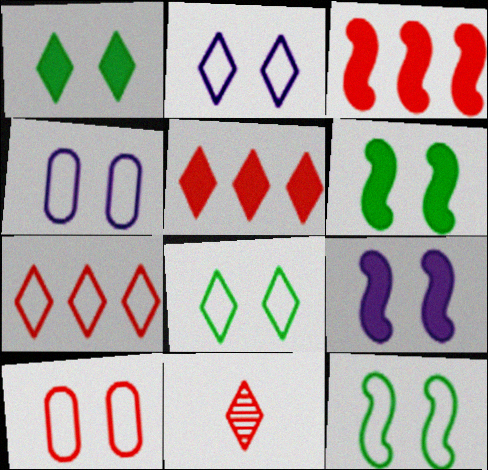[[2, 10, 12], 
[3, 10, 11]]